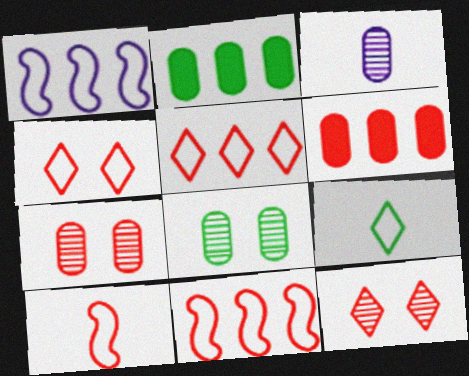[[6, 10, 12]]